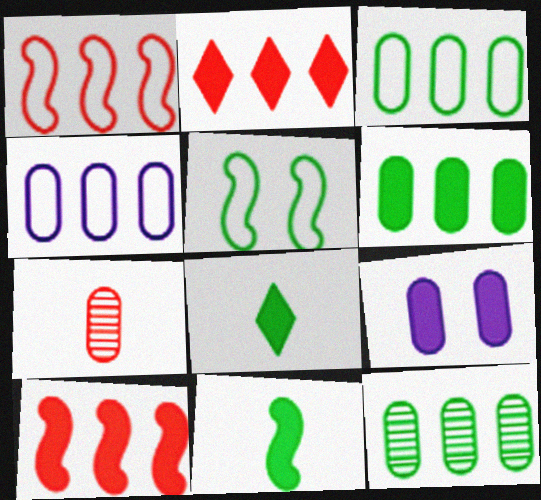[[2, 9, 11], 
[3, 6, 12], 
[3, 7, 9], 
[5, 8, 12], 
[8, 9, 10]]